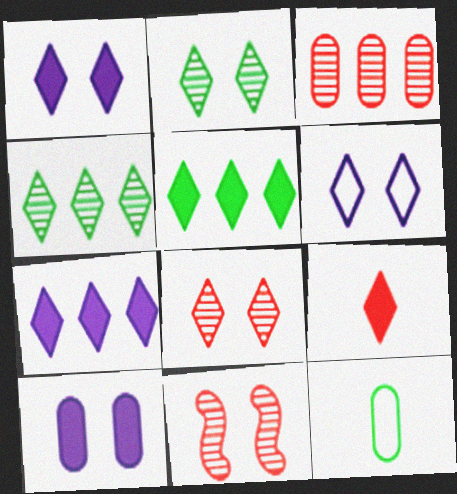[[1, 5, 9], 
[3, 10, 12], 
[4, 6, 9], 
[7, 11, 12]]